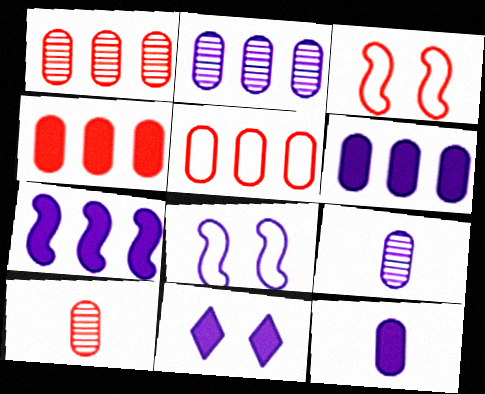[[1, 4, 5], 
[7, 11, 12]]